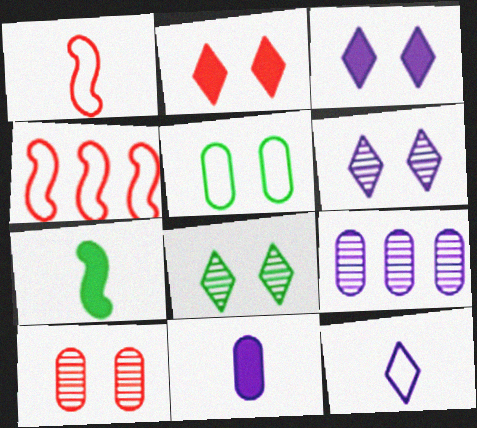[[4, 5, 12], 
[4, 8, 11]]